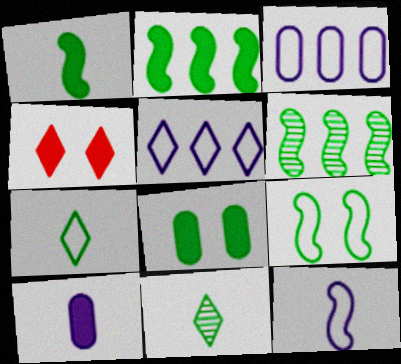[[1, 6, 9], 
[2, 4, 10], 
[4, 5, 11], 
[6, 7, 8]]